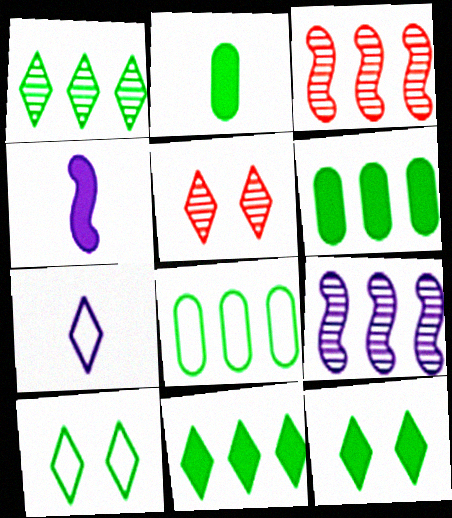[[4, 5, 8], 
[5, 7, 11]]